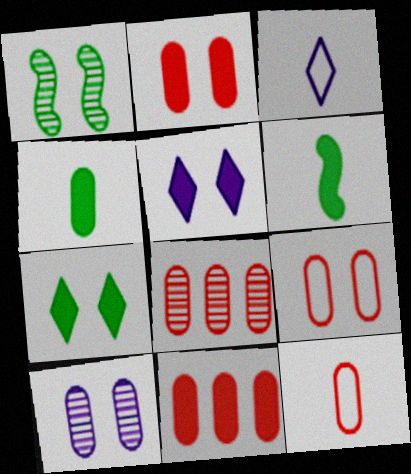[[1, 3, 11], 
[1, 5, 9], 
[2, 8, 12], 
[5, 6, 11]]